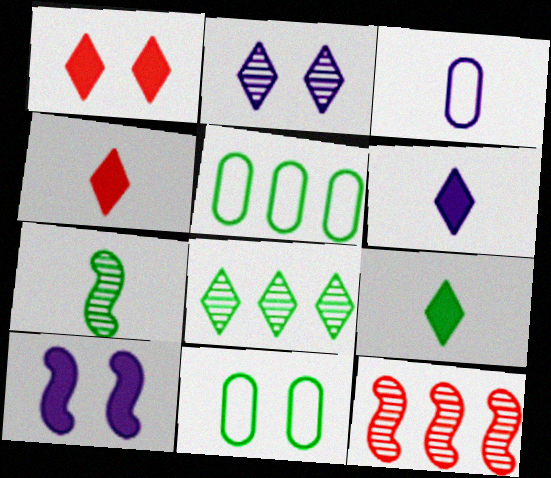[[3, 4, 7], 
[4, 6, 9], 
[6, 11, 12]]